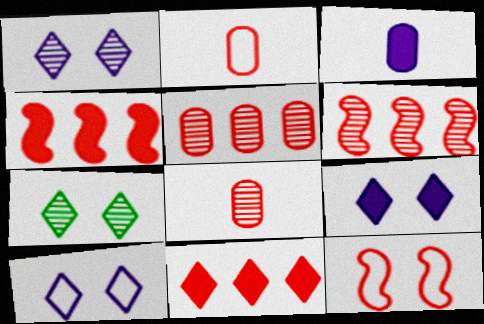[[1, 9, 10], 
[8, 11, 12]]